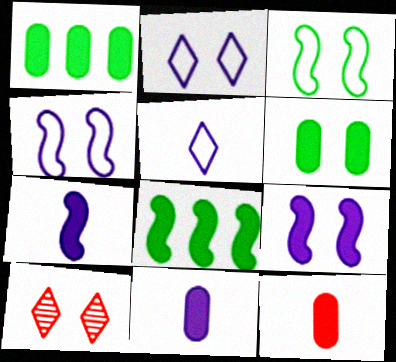[[4, 6, 10]]